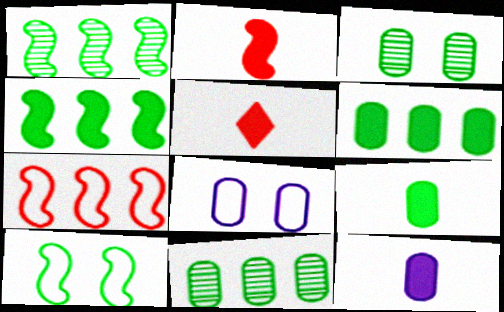[[1, 5, 8]]